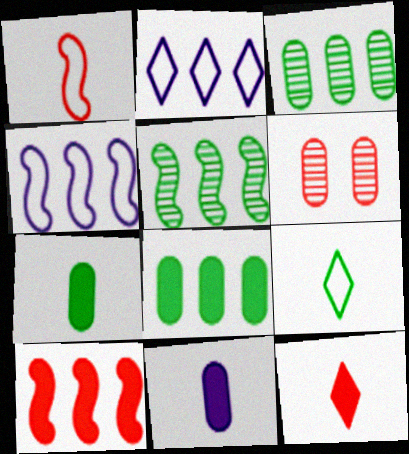[[2, 3, 10], 
[4, 5, 10]]